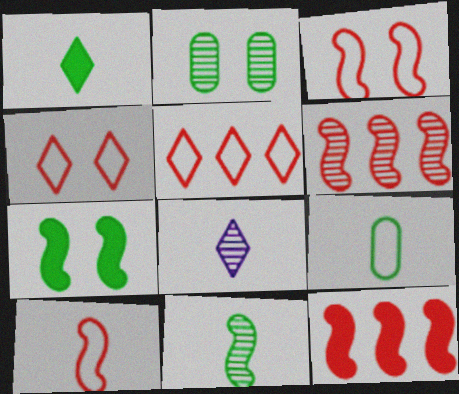[[1, 9, 11], 
[2, 6, 8]]